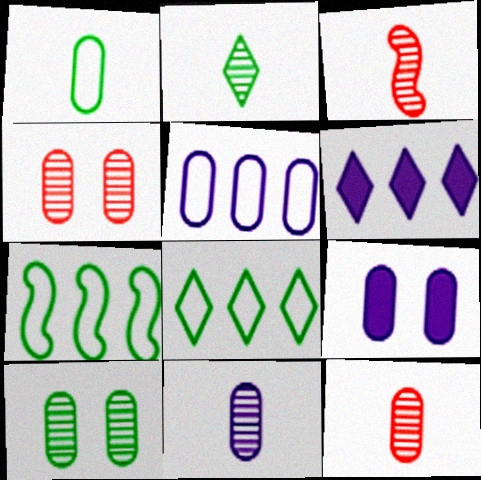[[2, 3, 11], 
[3, 8, 9], 
[5, 9, 11]]